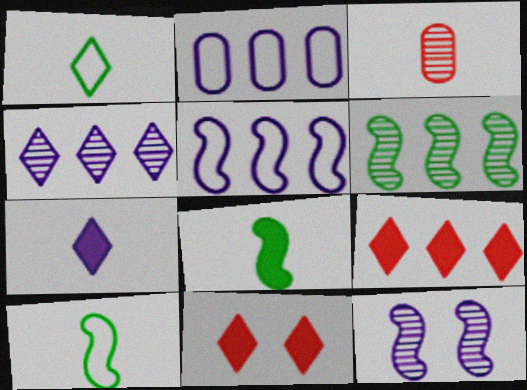[[1, 4, 11], 
[2, 6, 9], 
[2, 7, 12], 
[3, 7, 10]]